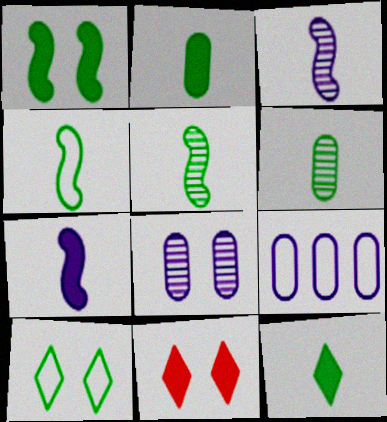[[4, 6, 12], 
[5, 9, 11]]